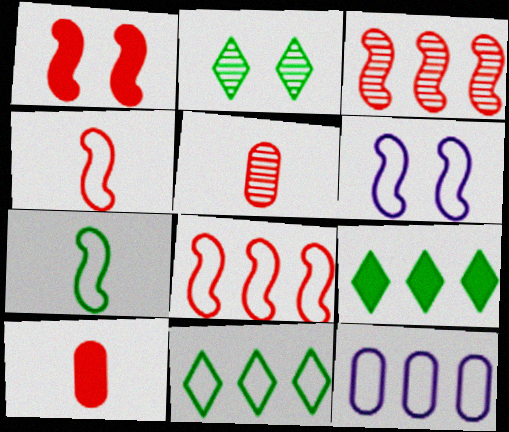[[1, 3, 4], 
[3, 9, 12], 
[5, 6, 9], 
[6, 7, 8], 
[8, 11, 12]]